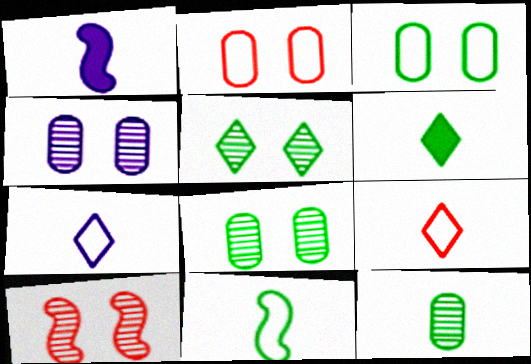[[1, 9, 12], 
[4, 5, 10], 
[6, 11, 12]]